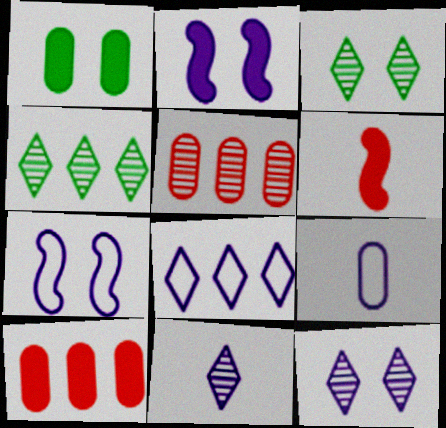[[1, 5, 9], 
[7, 8, 9]]